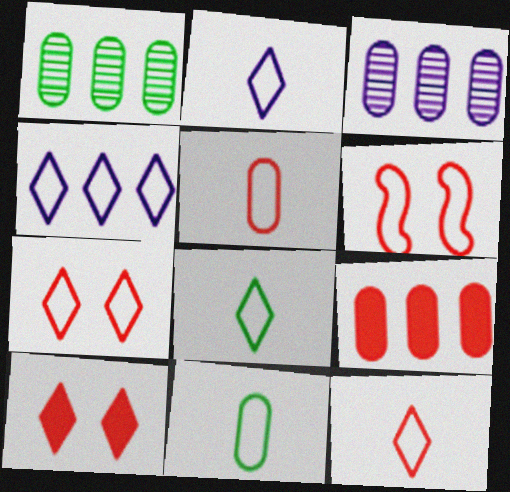[[2, 8, 12], 
[4, 6, 11], 
[4, 7, 8]]